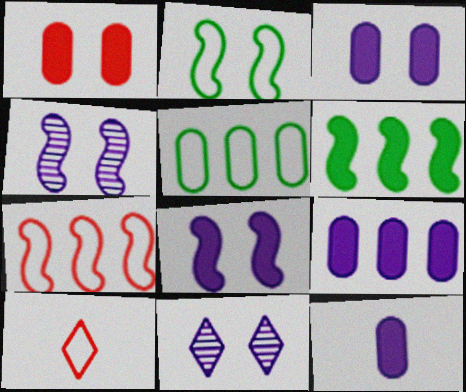[[1, 2, 11], 
[3, 9, 12]]